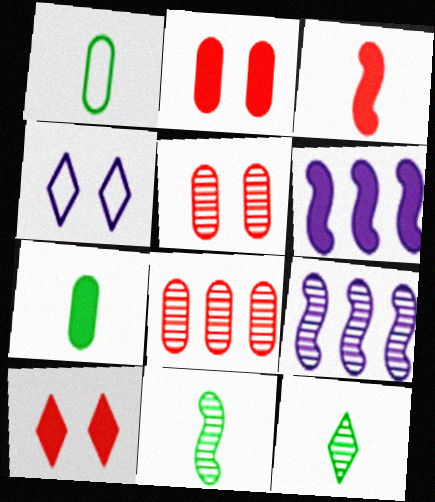[[1, 9, 10], 
[5, 9, 12], 
[6, 7, 10]]